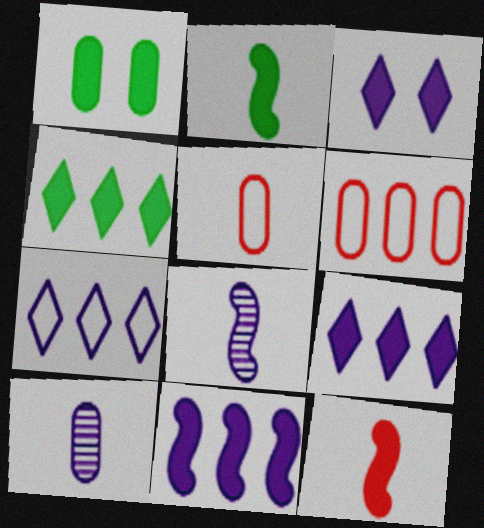[[1, 2, 4], 
[1, 6, 10], 
[1, 9, 12]]